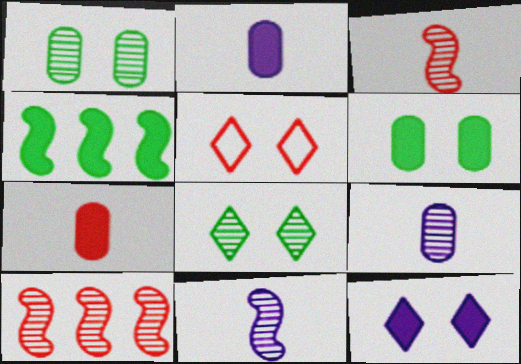[[4, 5, 9], 
[4, 7, 12], 
[5, 7, 10], 
[5, 8, 12], 
[8, 9, 10]]